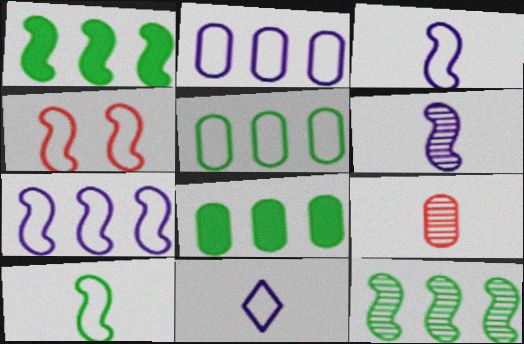[[1, 4, 6], 
[4, 5, 11], 
[4, 7, 10]]